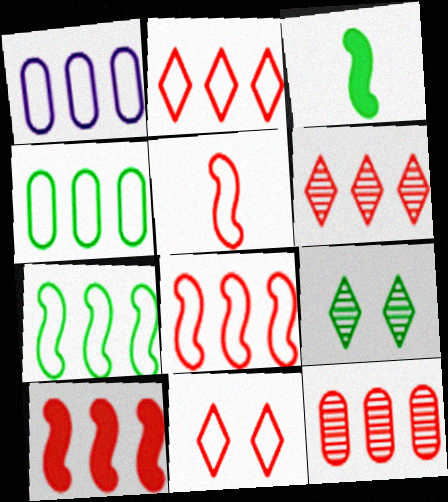[[1, 2, 7], 
[2, 10, 12], 
[3, 4, 9]]